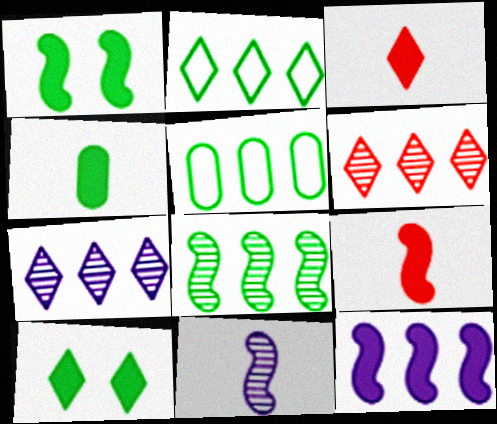[[1, 9, 12], 
[5, 6, 12]]